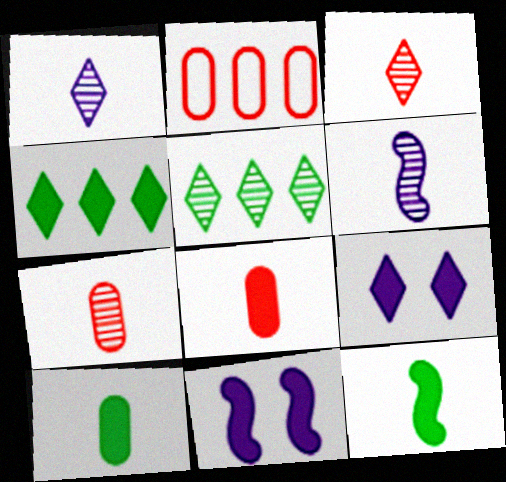[[4, 8, 11]]